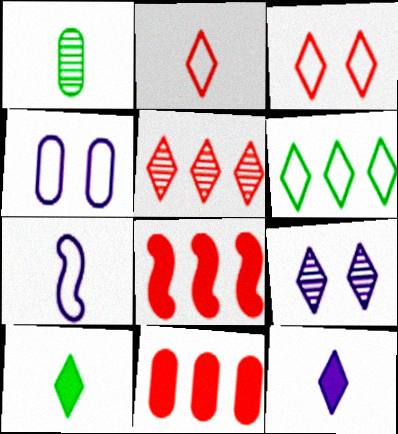[[1, 4, 11]]